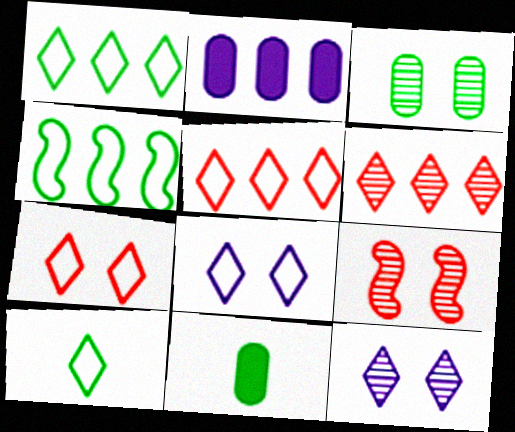[[2, 4, 6], 
[2, 9, 10], 
[3, 9, 12], 
[5, 8, 10]]